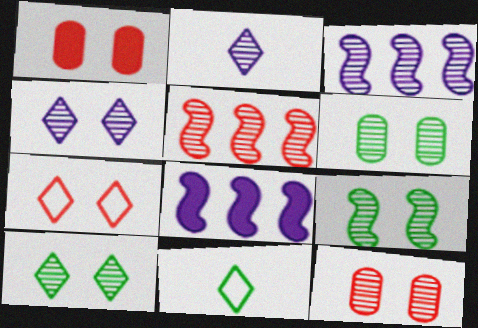[[1, 3, 11], 
[2, 5, 6], 
[4, 9, 12], 
[6, 9, 10], 
[8, 11, 12]]